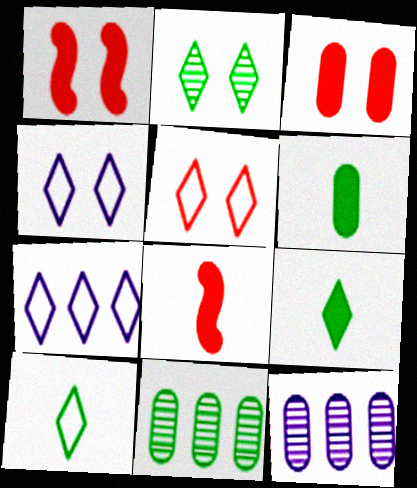[[1, 10, 12], 
[4, 8, 11], 
[5, 7, 10]]